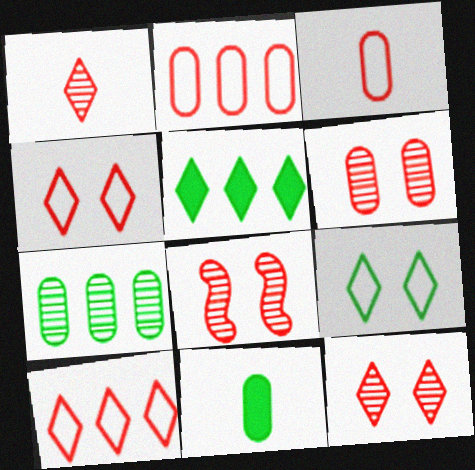[[6, 8, 12]]